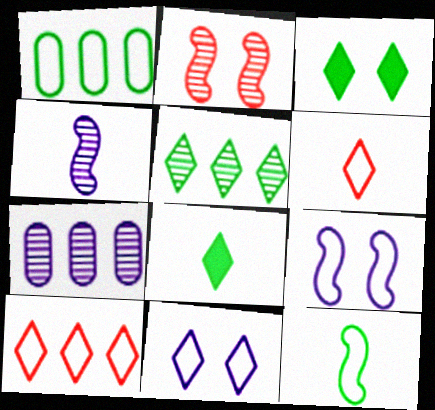[[1, 6, 9]]